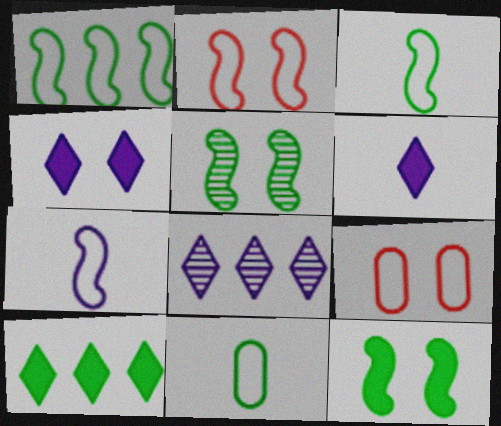[[1, 2, 7], 
[4, 5, 9], 
[5, 10, 11]]